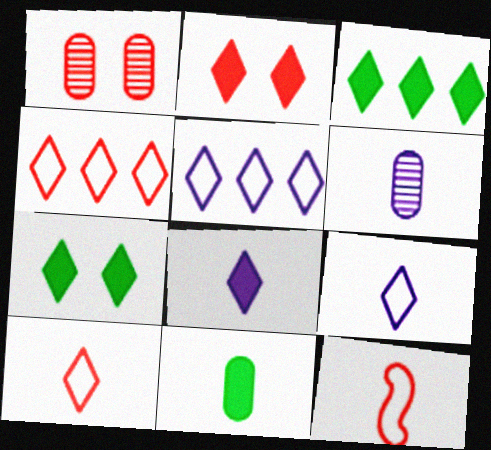[[2, 3, 8]]